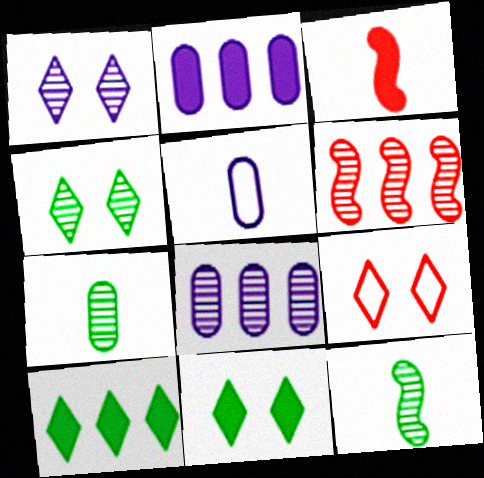[[1, 6, 7], 
[1, 9, 11], 
[2, 3, 11], 
[2, 9, 12], 
[5, 6, 11]]